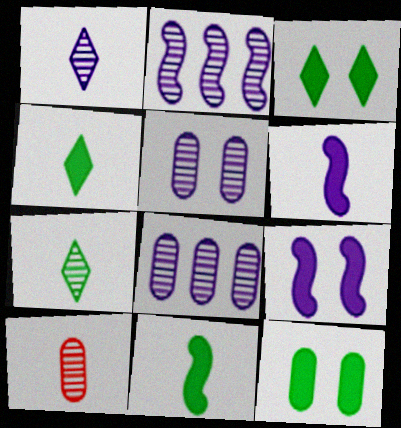[[1, 2, 5]]